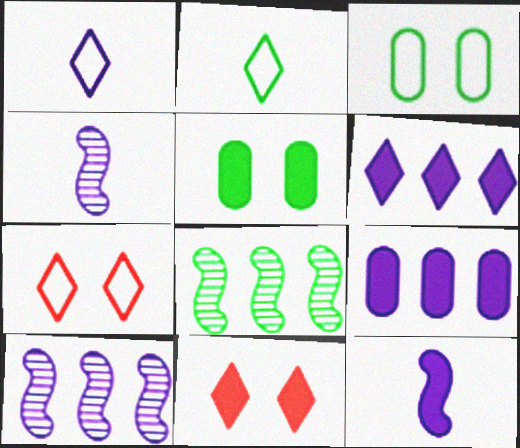[[2, 5, 8]]